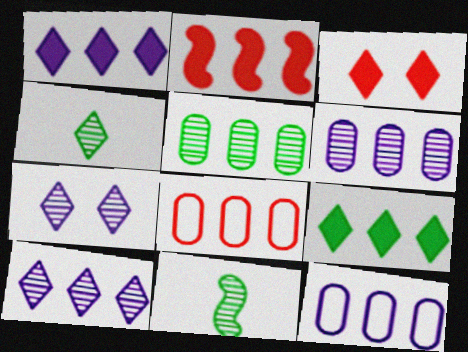[[3, 11, 12]]